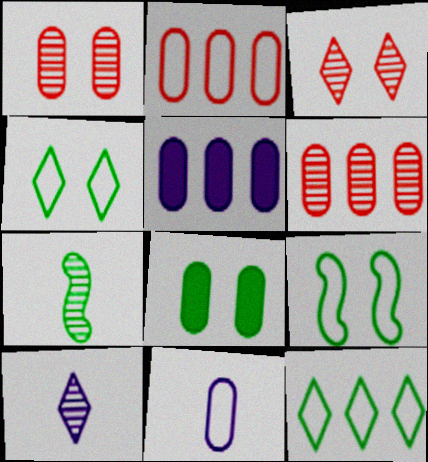[[6, 8, 11], 
[7, 8, 12]]